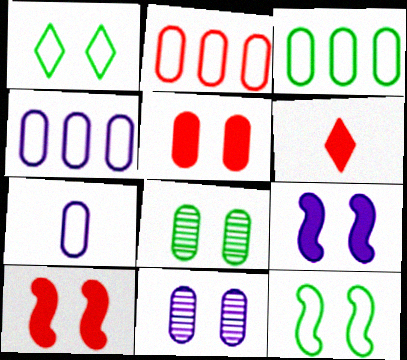[[1, 10, 11], 
[2, 3, 4]]